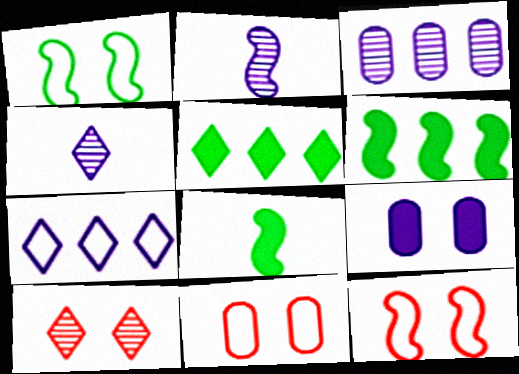[[1, 9, 10], 
[2, 5, 11], 
[2, 6, 12], 
[2, 7, 9], 
[4, 6, 11]]